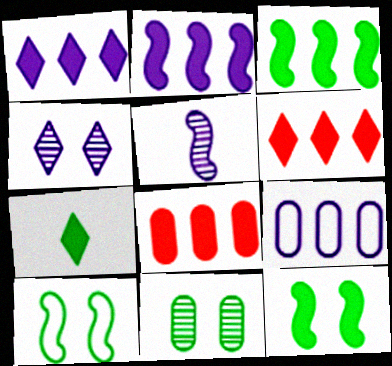[[1, 3, 8]]